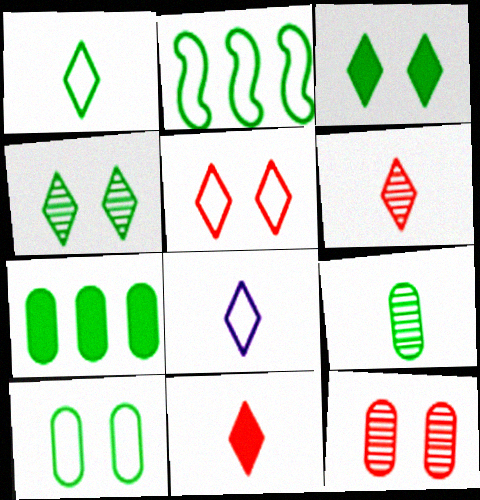[[1, 2, 10], 
[2, 3, 9], 
[7, 9, 10]]